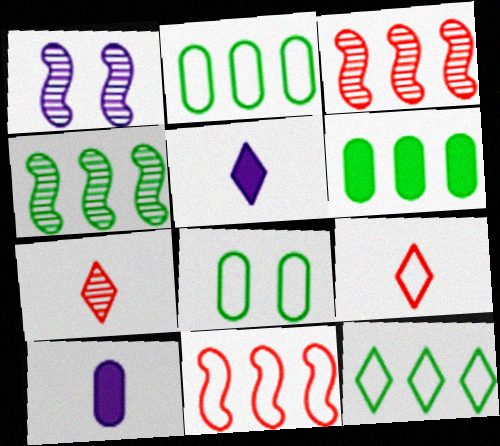[[1, 6, 9], 
[3, 5, 8], 
[4, 6, 12]]